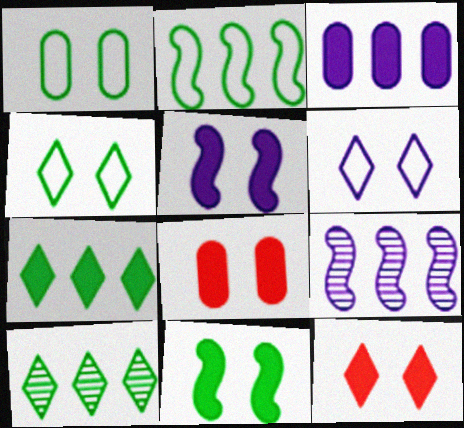[]